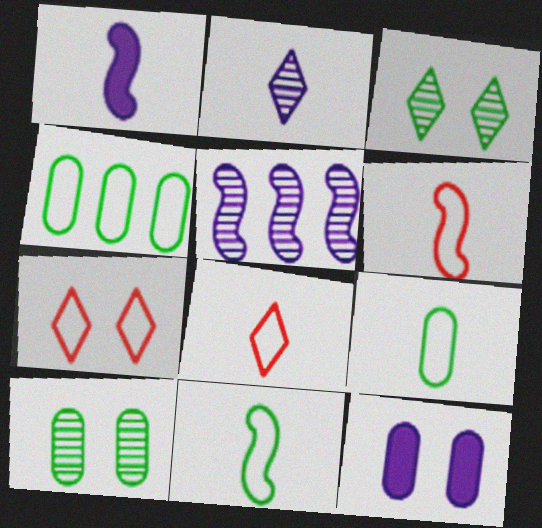[]